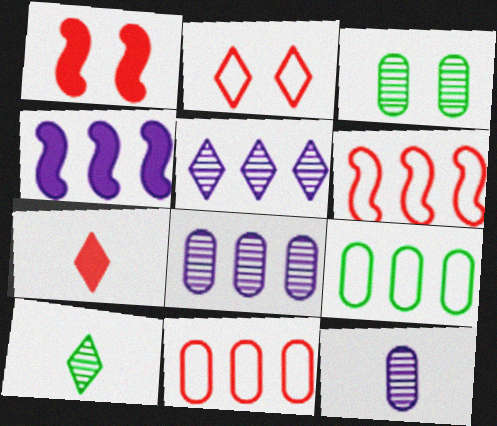[]